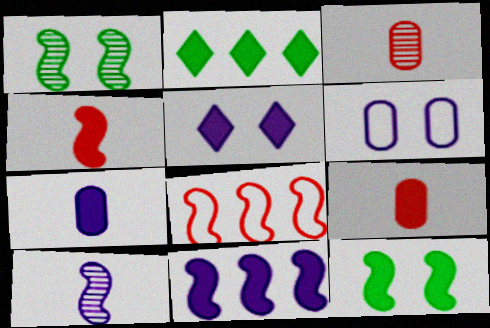[[4, 11, 12], 
[5, 7, 11], 
[8, 10, 12]]